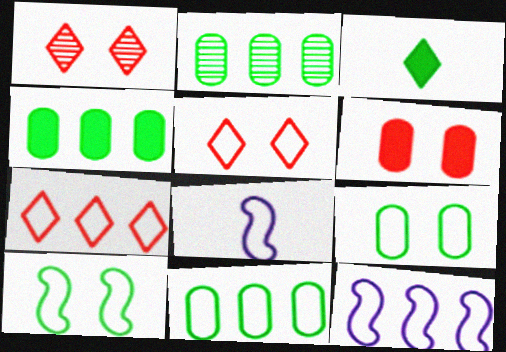[[1, 4, 8], 
[2, 3, 10], 
[2, 4, 11], 
[5, 8, 11], 
[7, 8, 9], 
[7, 11, 12]]